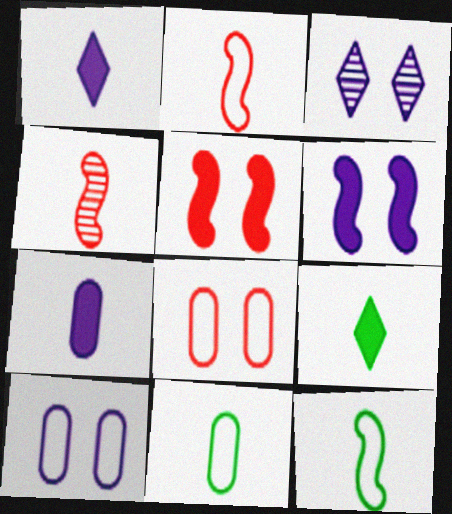[[1, 4, 11], 
[3, 6, 10]]